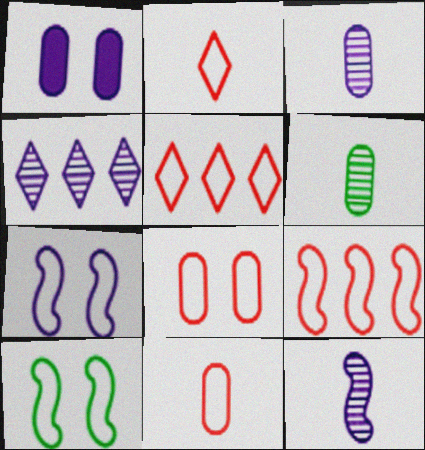[[2, 8, 9]]